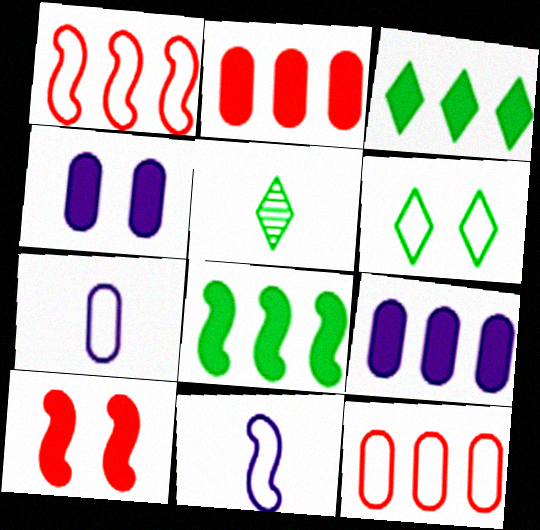[[1, 4, 5], 
[1, 6, 7], 
[3, 5, 6], 
[6, 11, 12]]